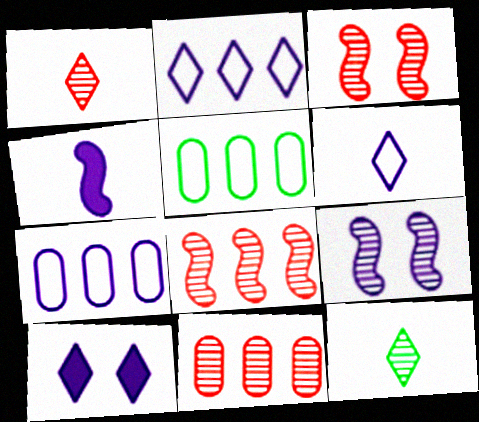[[1, 3, 11], 
[9, 11, 12]]